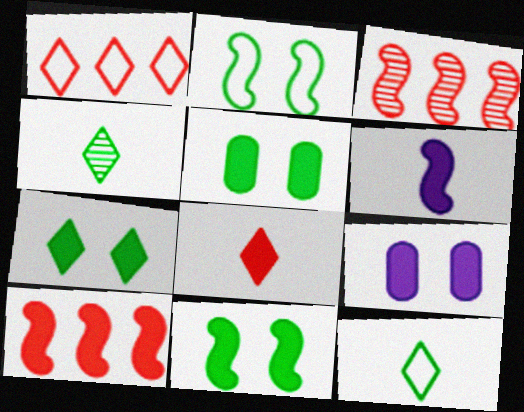[[2, 3, 6], 
[3, 9, 12], 
[5, 7, 11], 
[6, 10, 11]]